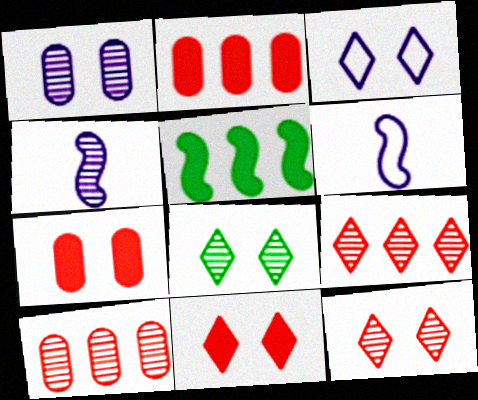[[2, 6, 8], 
[3, 8, 11], 
[4, 8, 10]]